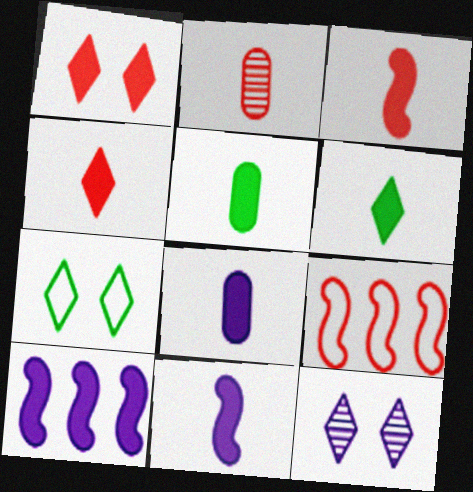[[1, 2, 9], 
[1, 5, 10], 
[1, 7, 12], 
[2, 7, 10], 
[3, 6, 8], 
[4, 5, 11], 
[5, 9, 12]]